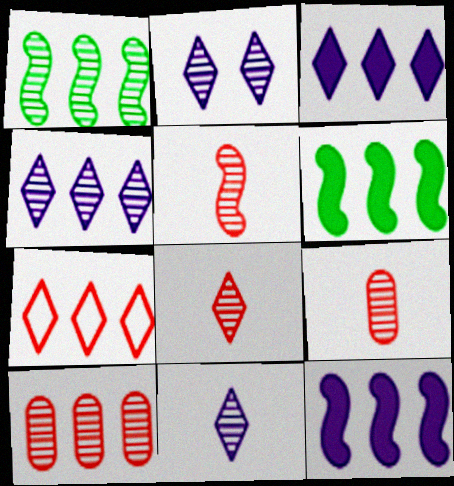[[1, 2, 9], 
[1, 4, 10], 
[2, 4, 11], 
[5, 8, 9]]